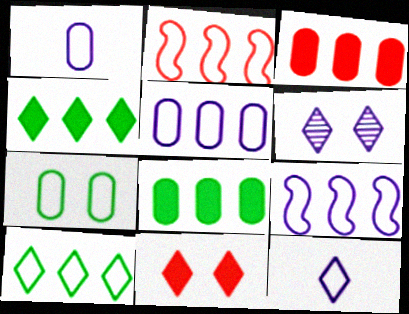[[2, 5, 10], 
[2, 7, 12]]